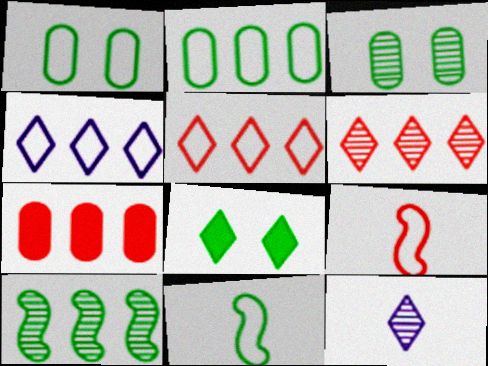[[1, 4, 9], 
[4, 7, 10], 
[5, 8, 12]]